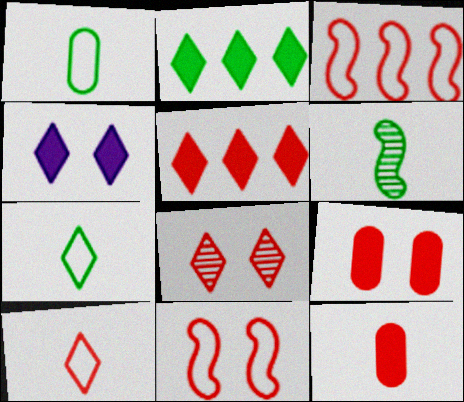[[3, 8, 12], 
[5, 8, 10], 
[8, 9, 11]]